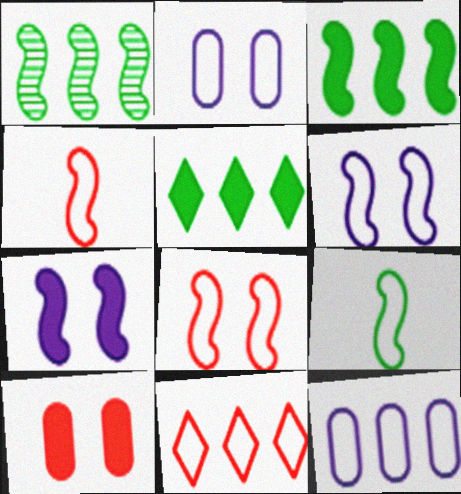[[1, 4, 7], 
[2, 9, 11]]